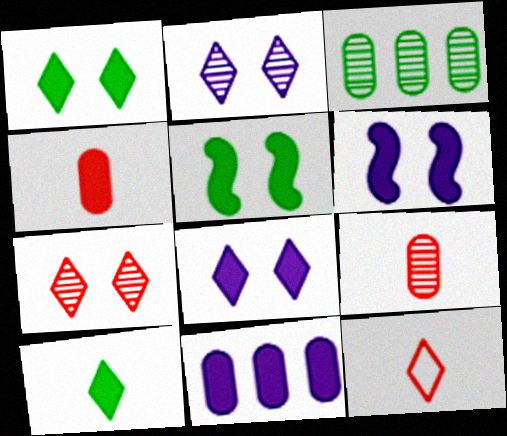[[3, 6, 12]]